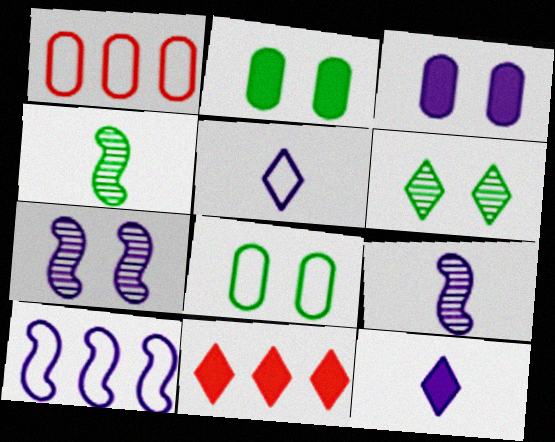[[5, 6, 11], 
[8, 9, 11]]